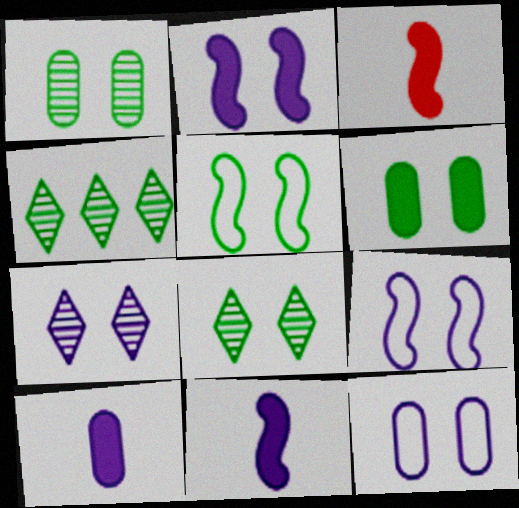[[2, 7, 12], 
[3, 4, 12], 
[5, 6, 8]]